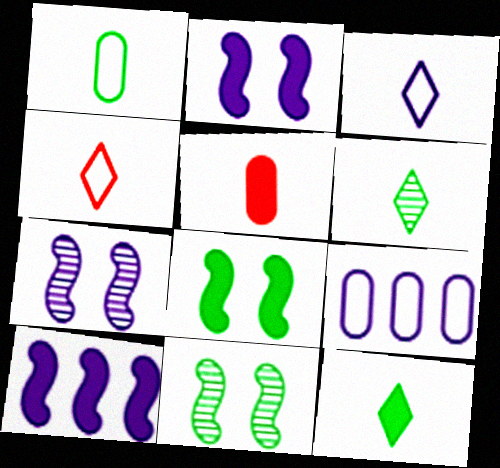[]